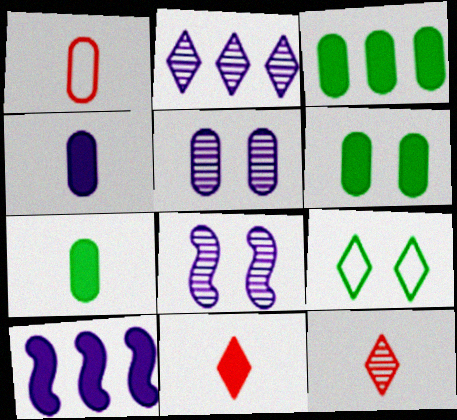[[1, 3, 5], 
[2, 9, 11], 
[3, 6, 7], 
[6, 10, 11]]